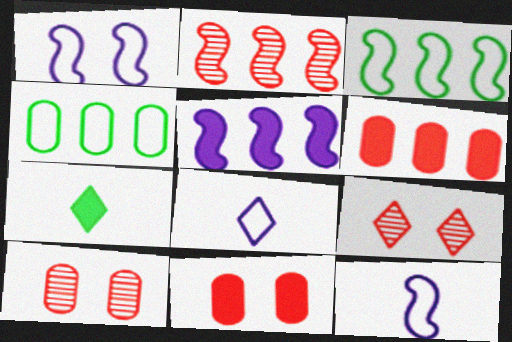[[2, 3, 5], 
[5, 7, 11]]